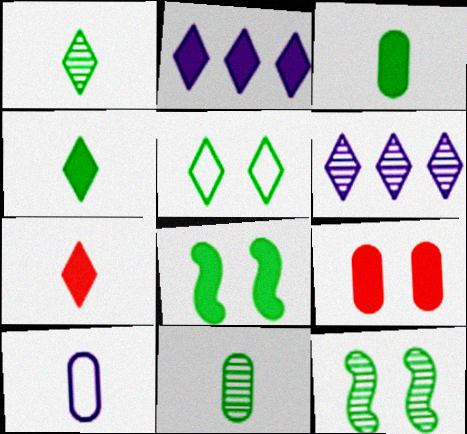[[5, 6, 7]]